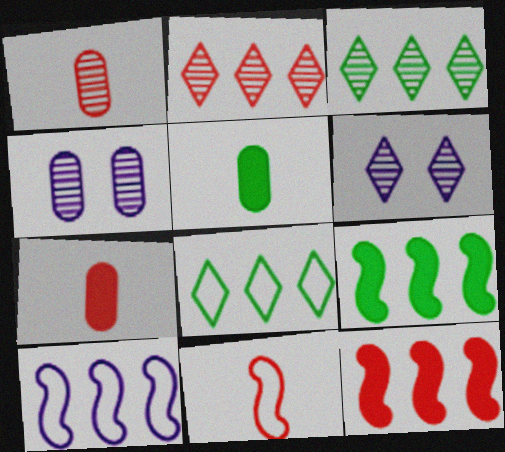[]